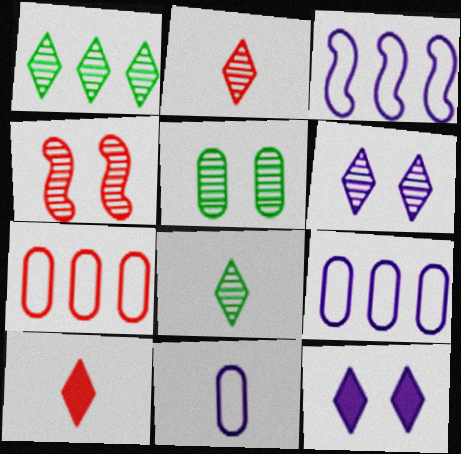[[1, 2, 6], 
[3, 5, 10], 
[4, 5, 6], 
[4, 7, 10]]